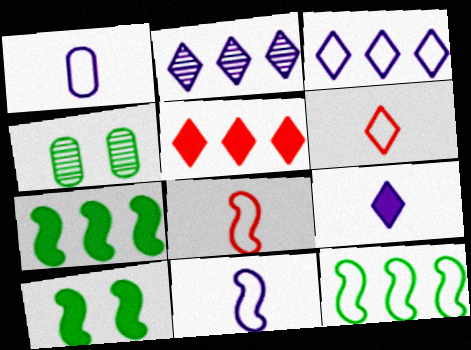[[4, 5, 11]]